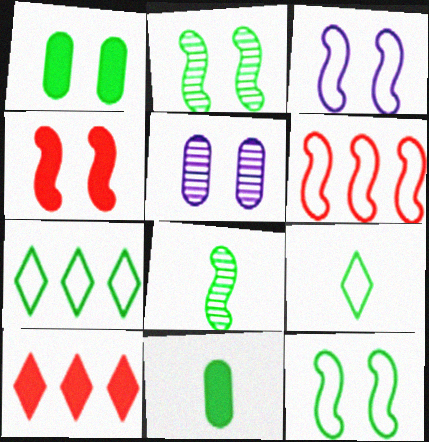[[1, 7, 8], 
[2, 3, 4], 
[2, 7, 11], 
[8, 9, 11]]